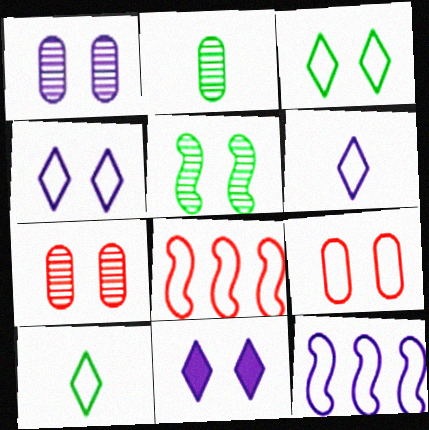[[2, 8, 11], 
[5, 9, 11], 
[9, 10, 12]]